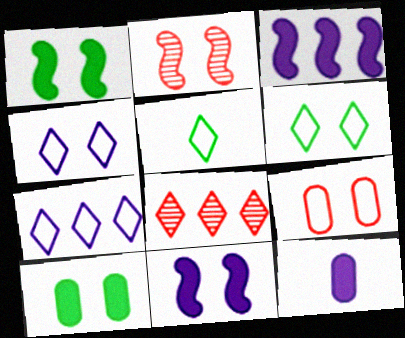[[2, 4, 10]]